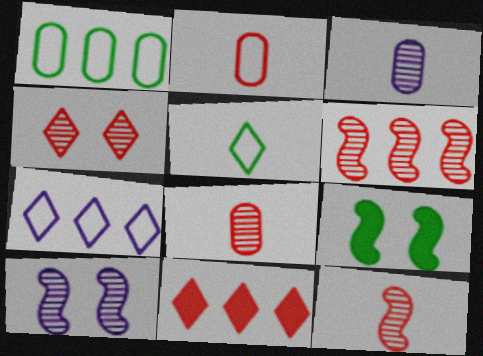[[4, 6, 8], 
[7, 8, 9]]